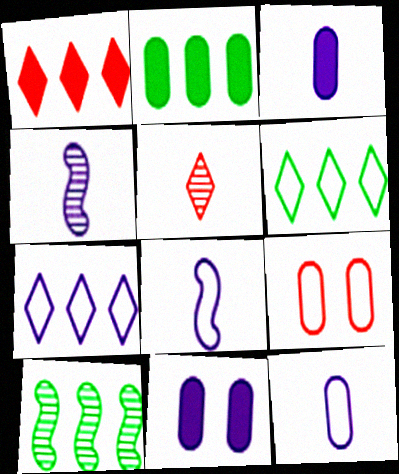[[2, 6, 10], 
[4, 7, 11], 
[6, 8, 9]]